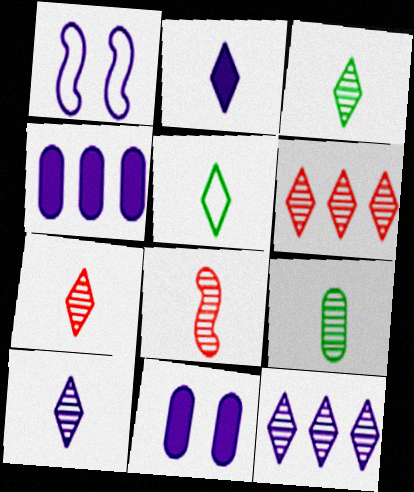[[1, 4, 10], 
[2, 5, 7], 
[3, 7, 10], 
[8, 9, 10]]